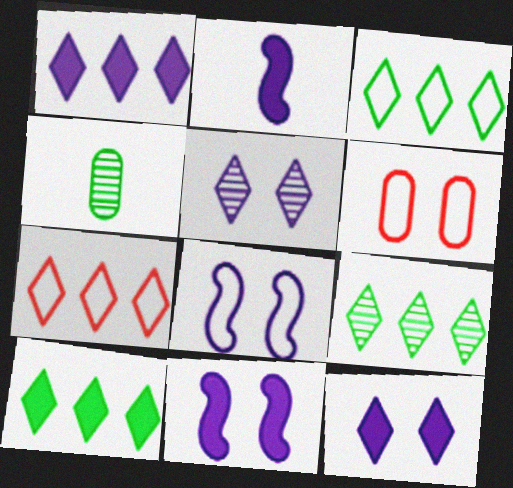[[1, 7, 9], 
[2, 6, 9], 
[3, 9, 10], 
[4, 7, 11]]